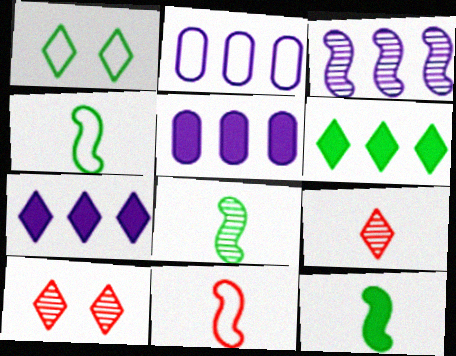[[1, 2, 11], 
[1, 7, 9], 
[2, 3, 7], 
[2, 10, 12], 
[4, 5, 10], 
[4, 8, 12]]